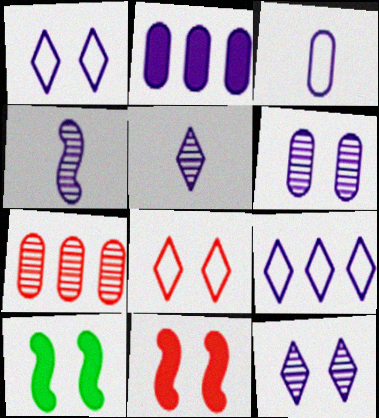[[1, 2, 4], 
[2, 3, 6], 
[6, 8, 10]]